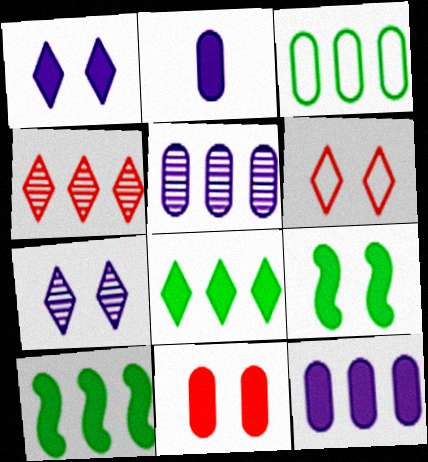[[1, 9, 11]]